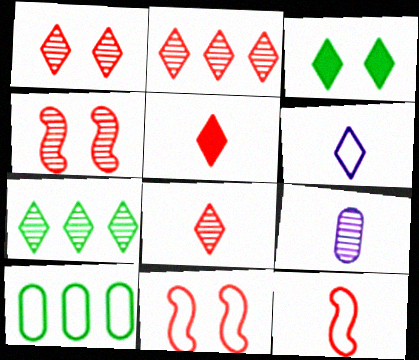[[1, 2, 8], 
[2, 3, 6], 
[4, 7, 9], 
[6, 10, 11]]